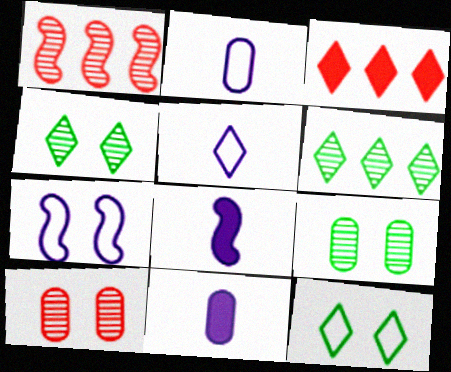[[1, 11, 12], 
[3, 4, 5]]